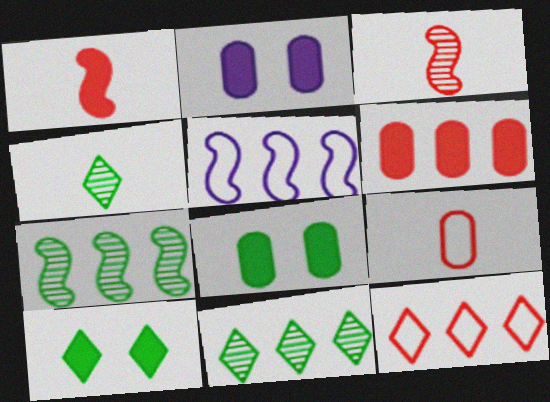[[5, 6, 11]]